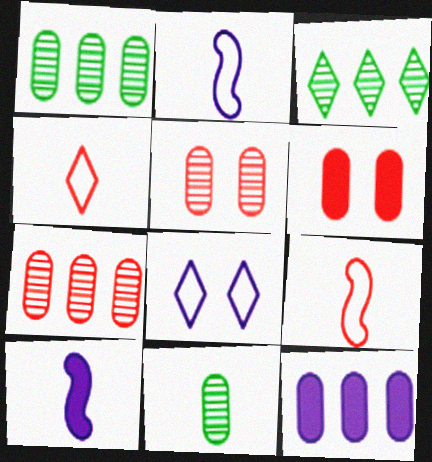[[2, 3, 6], 
[4, 10, 11]]